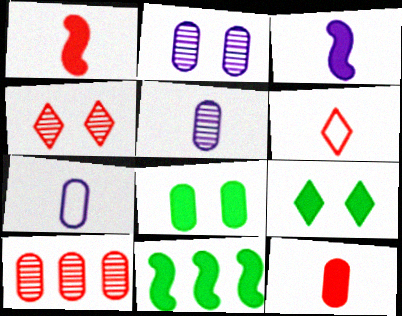[[2, 6, 11], 
[4, 7, 11], 
[7, 8, 10]]